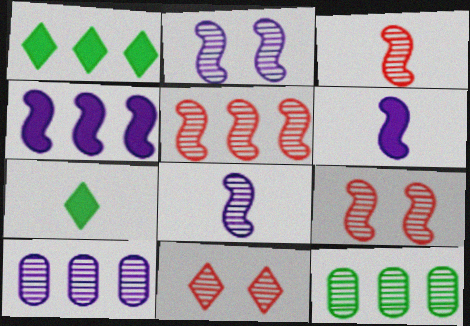[[3, 5, 9], 
[8, 11, 12]]